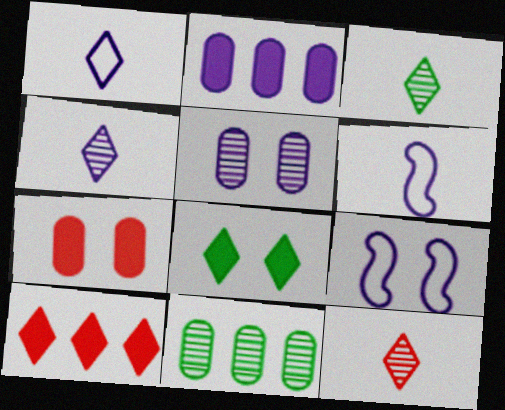[[2, 4, 9], 
[3, 4, 12]]